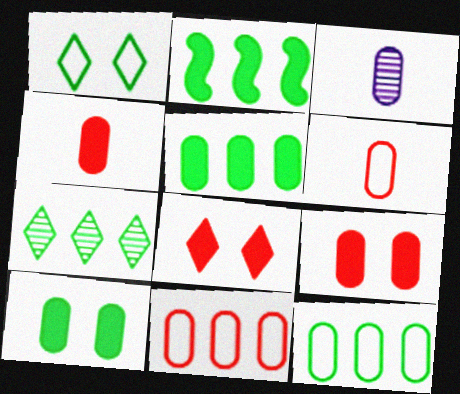[[2, 7, 12], 
[3, 9, 12], 
[3, 10, 11]]